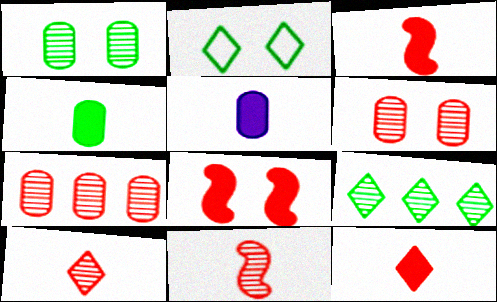[]